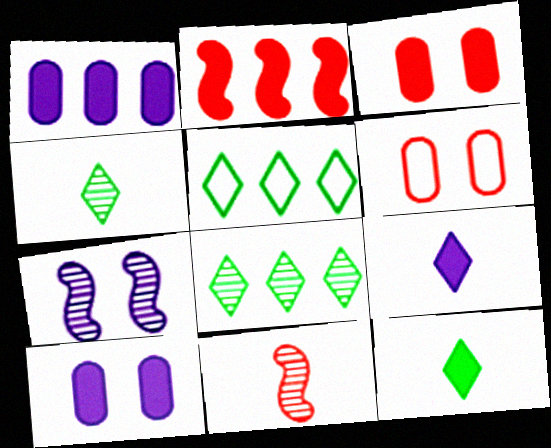[[2, 10, 12], 
[5, 10, 11]]